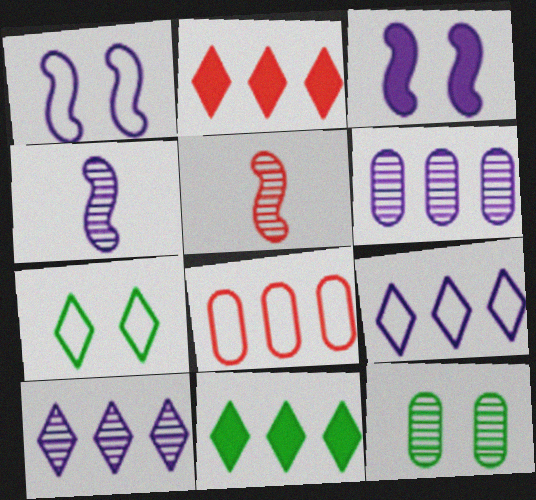[[5, 10, 12]]